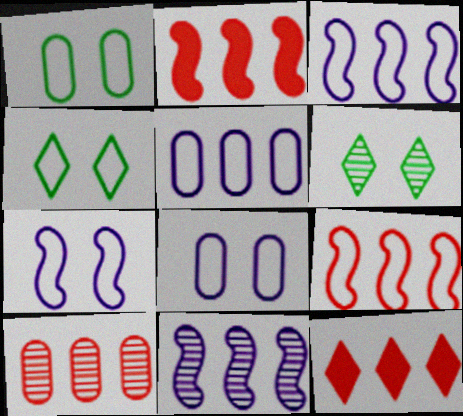[[9, 10, 12]]